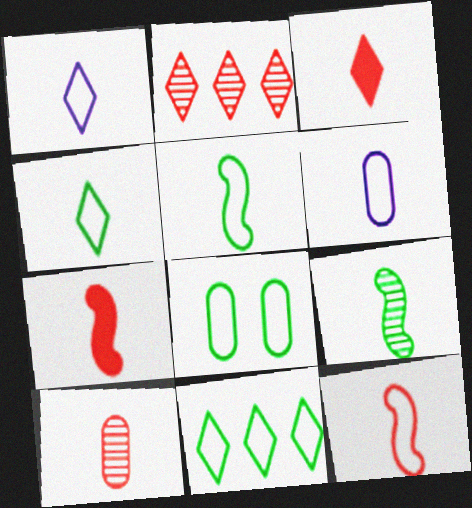[[3, 6, 9], 
[3, 10, 12], 
[4, 6, 12], 
[5, 8, 11]]